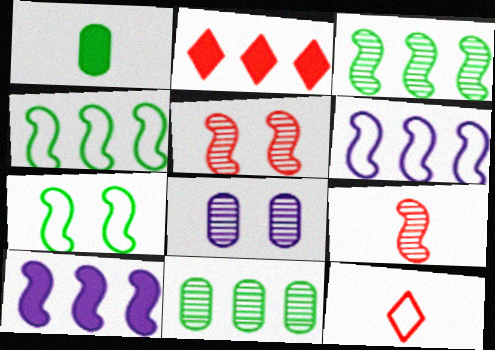[[2, 6, 11], 
[7, 9, 10]]